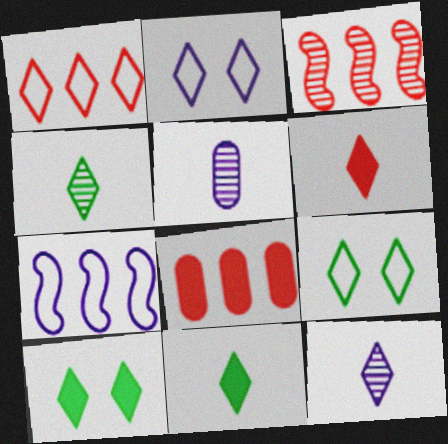[[1, 3, 8], 
[1, 10, 12]]